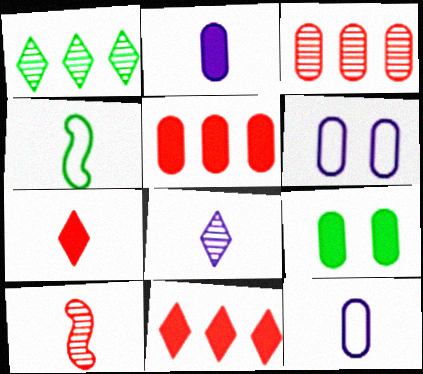[[1, 4, 9], 
[2, 5, 9], 
[3, 9, 12]]